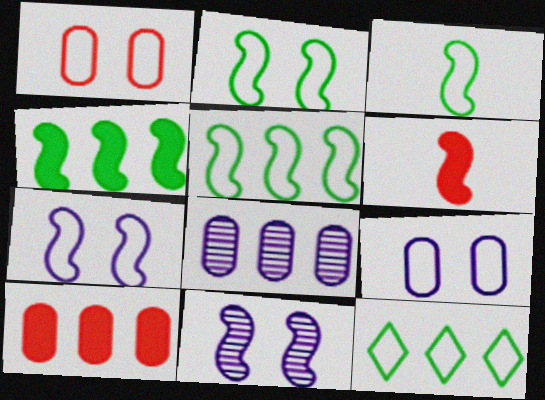[[2, 3, 5], 
[5, 6, 11]]